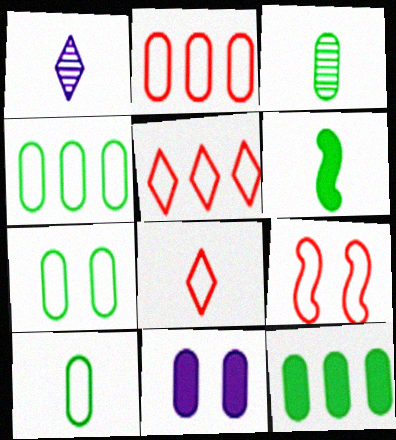[[1, 9, 12], 
[2, 3, 11], 
[2, 8, 9], 
[3, 7, 12], 
[4, 7, 10]]